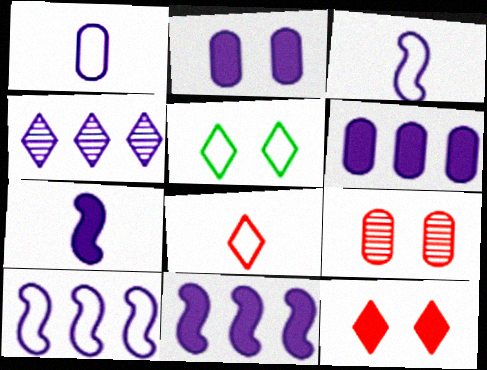[[2, 3, 4], 
[4, 6, 10]]